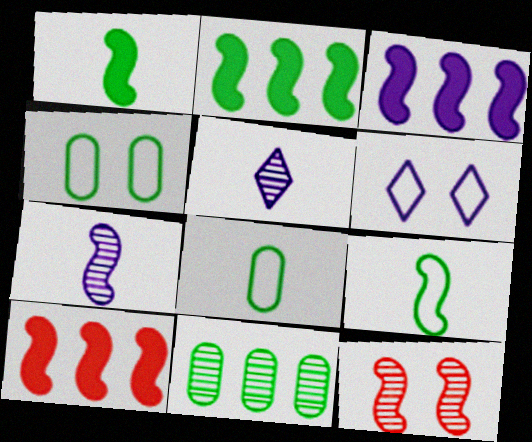[[2, 3, 10], 
[3, 9, 12], 
[4, 5, 10], 
[5, 11, 12]]